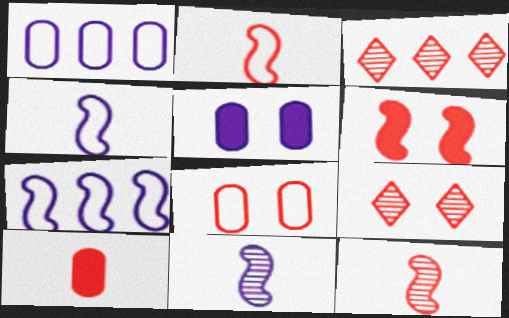[[6, 8, 9]]